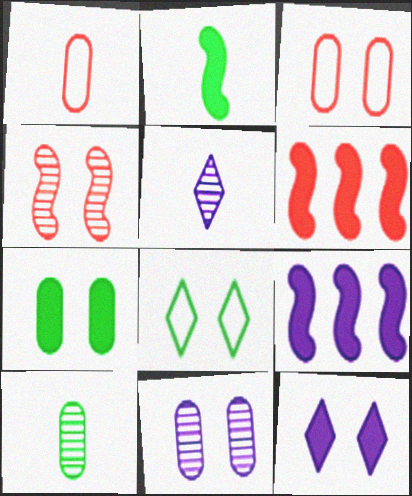[[1, 2, 5], 
[3, 7, 11]]